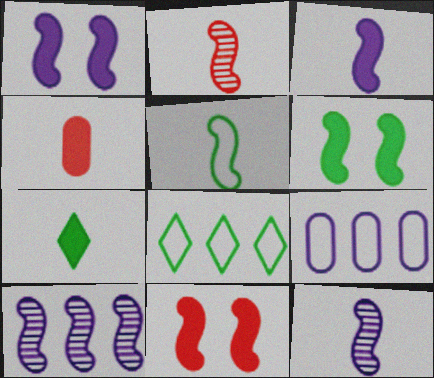[[1, 6, 11], 
[2, 3, 5], 
[3, 4, 7], 
[5, 10, 11]]